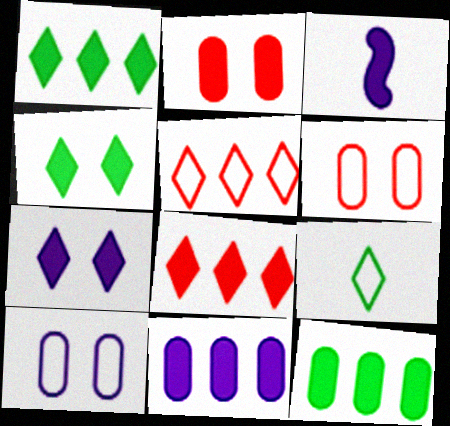[[1, 2, 3], 
[3, 7, 11]]